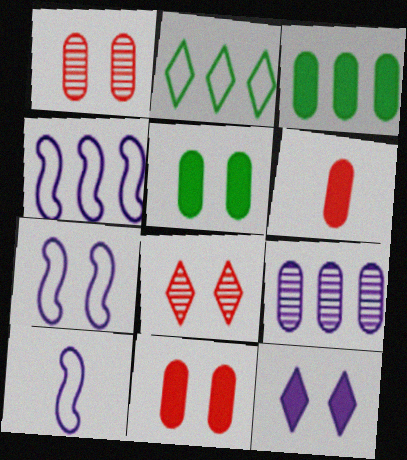[[3, 8, 10], 
[4, 7, 10], 
[5, 7, 8], 
[9, 10, 12]]